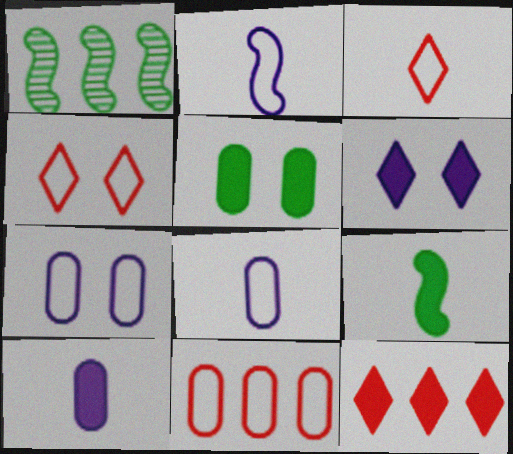[[1, 4, 10]]